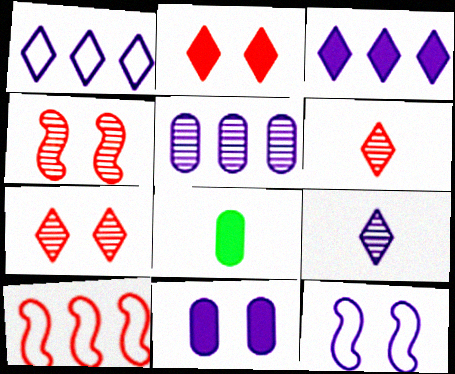[[1, 4, 8]]